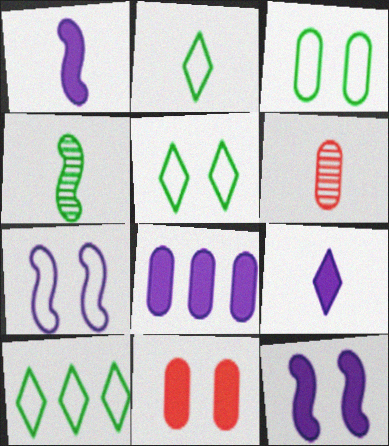[[1, 2, 6], 
[2, 5, 10], 
[3, 6, 8], 
[6, 10, 12], 
[8, 9, 12]]